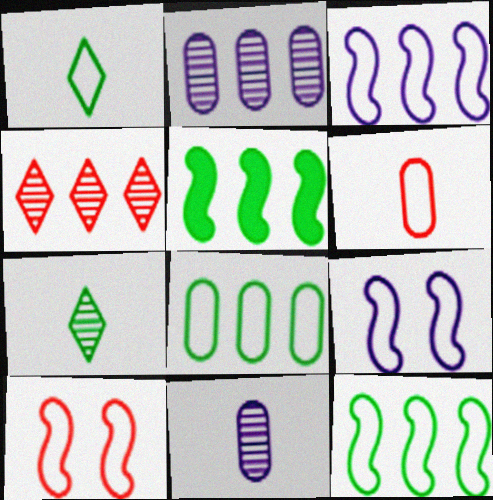[]